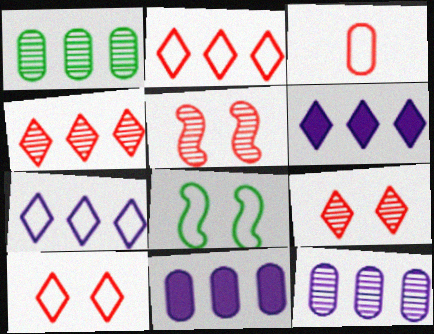[[3, 7, 8]]